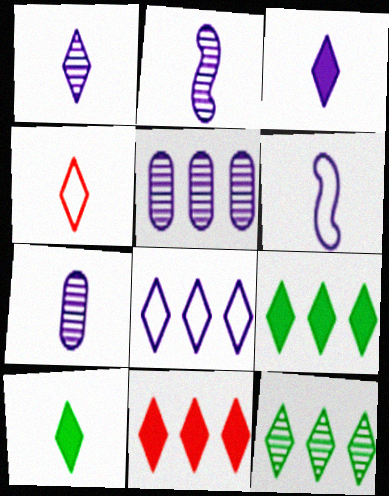[[1, 2, 7], 
[1, 4, 10], 
[3, 6, 7], 
[8, 11, 12]]